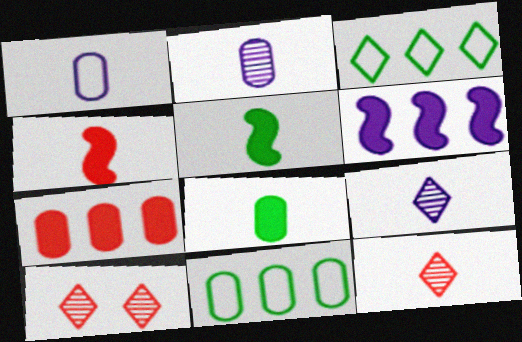[[1, 5, 12]]